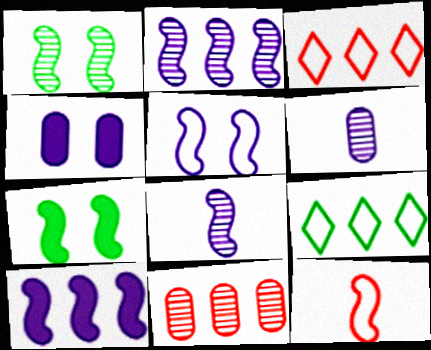[[1, 10, 12], 
[2, 7, 12], 
[3, 6, 7], 
[5, 8, 10], 
[9, 10, 11]]